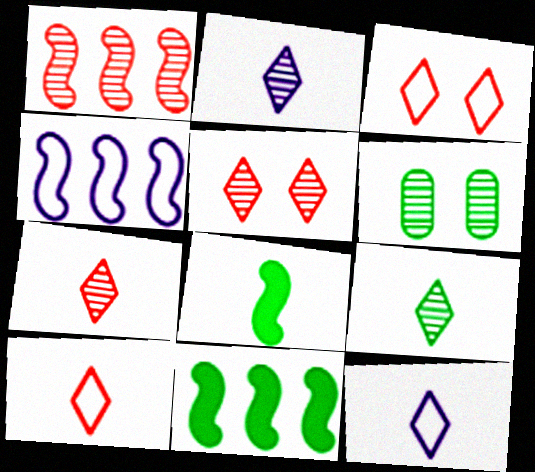[[1, 2, 6], 
[1, 4, 11], 
[2, 7, 9]]